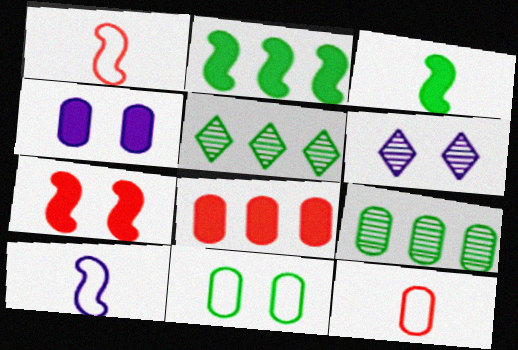[[1, 4, 5], 
[2, 6, 12], 
[3, 5, 11], 
[4, 9, 12], 
[6, 7, 11]]